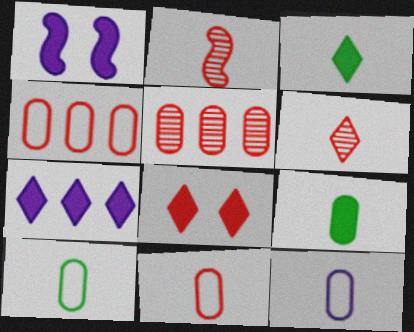[[2, 3, 12], 
[2, 4, 8], 
[3, 7, 8], 
[10, 11, 12]]